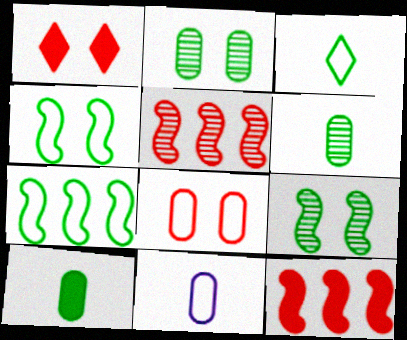[]